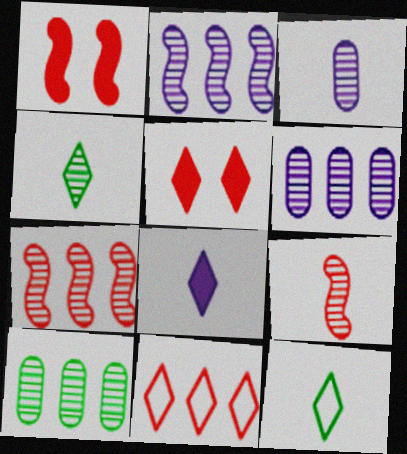[[1, 6, 12], 
[3, 4, 9]]